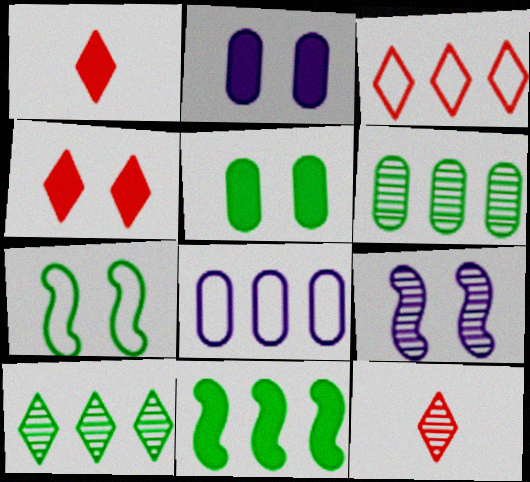[[1, 2, 11], 
[3, 4, 12], 
[6, 9, 12]]